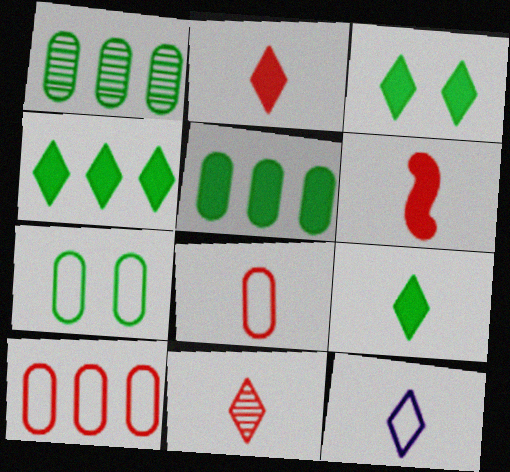[[3, 4, 9], 
[6, 8, 11], 
[9, 11, 12]]